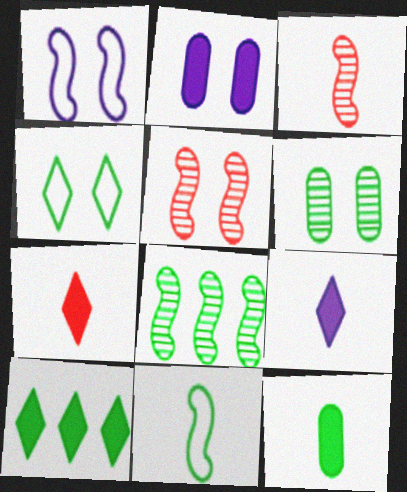[[2, 4, 5], 
[4, 8, 12], 
[6, 10, 11]]